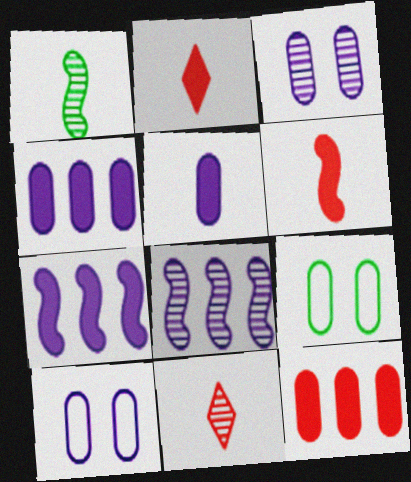[[2, 8, 9], 
[7, 9, 11]]